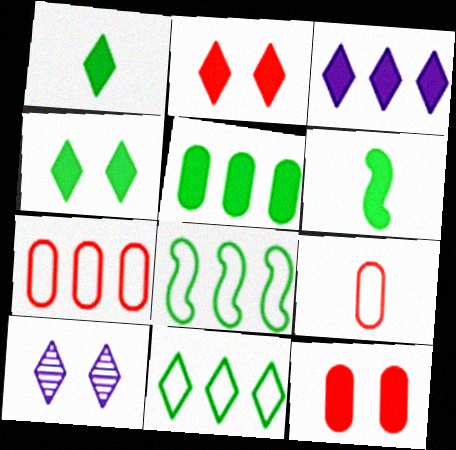[[1, 2, 3], 
[3, 6, 12], 
[4, 5, 6], 
[6, 7, 10]]